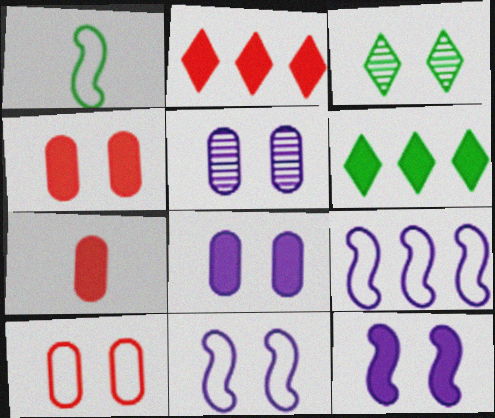[[1, 2, 5], 
[3, 4, 11], 
[3, 7, 9], 
[3, 10, 12], 
[6, 7, 12]]